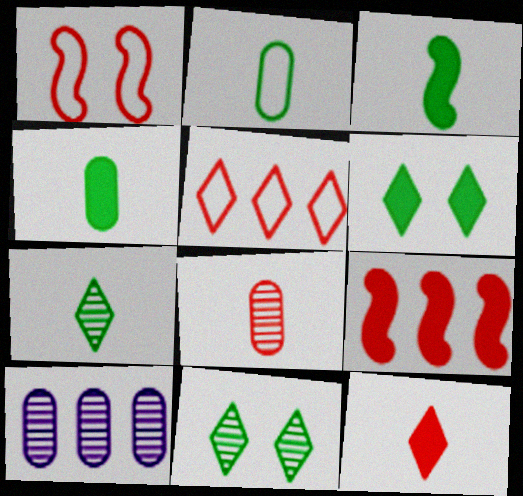[[2, 3, 7]]